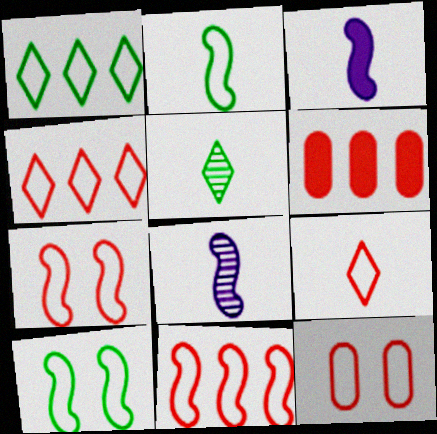[[9, 11, 12]]